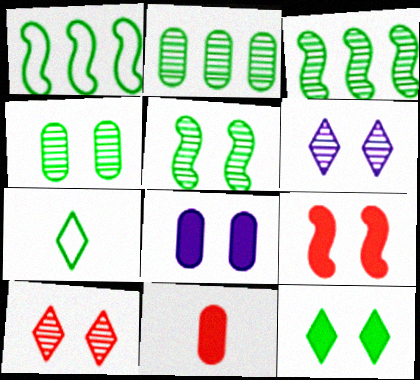[[1, 6, 11], 
[8, 9, 12]]